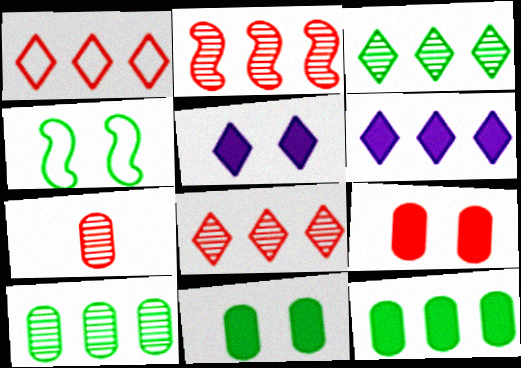[[1, 3, 6], 
[4, 6, 7]]